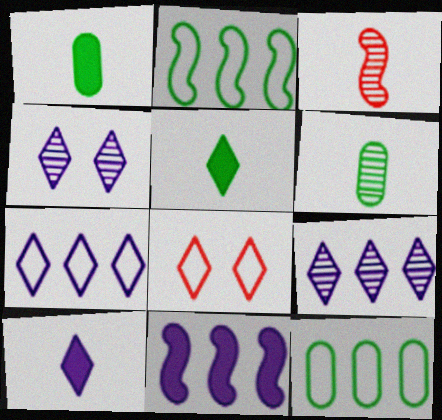[[4, 7, 10], 
[5, 8, 9], 
[6, 8, 11]]